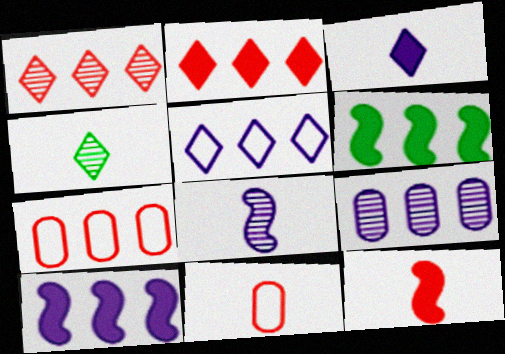[[5, 9, 10]]